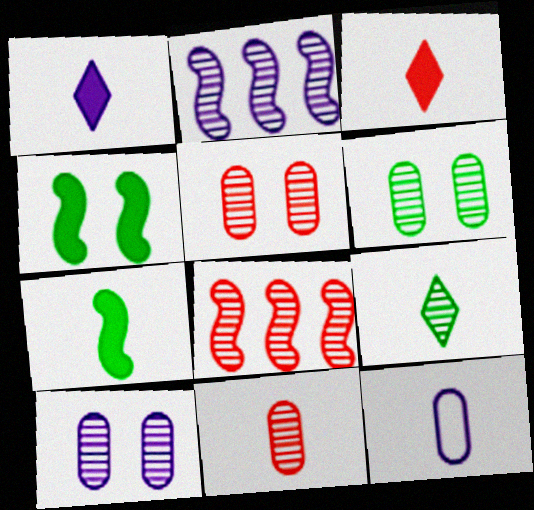[[2, 5, 9], 
[5, 6, 10], 
[8, 9, 10]]